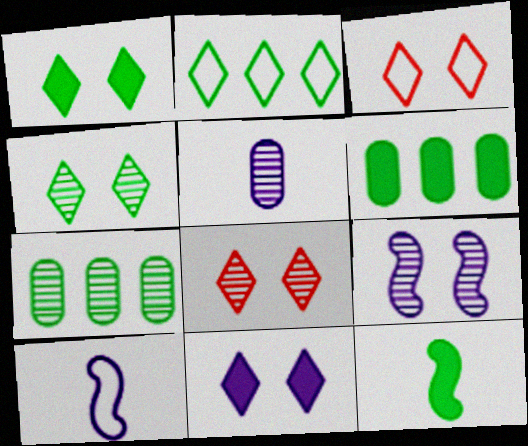[[1, 6, 12], 
[3, 4, 11], 
[6, 8, 10]]